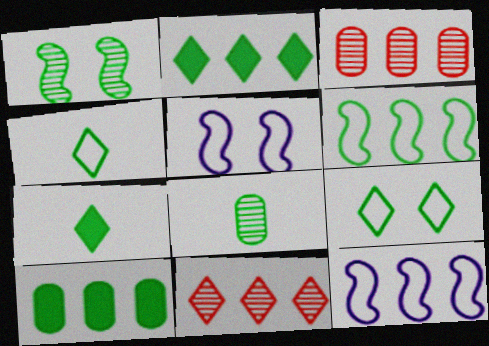[[1, 4, 10], 
[2, 3, 12], 
[3, 5, 7], 
[10, 11, 12]]